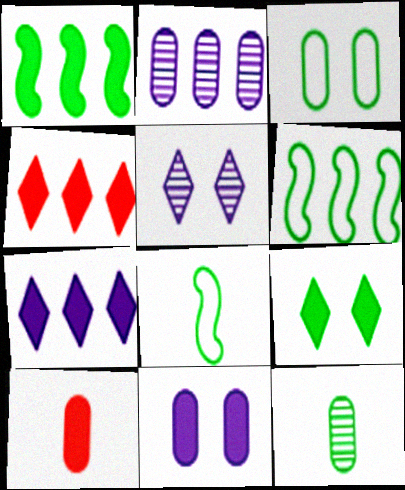[[2, 3, 10], 
[2, 4, 6], 
[5, 6, 10], 
[6, 9, 12]]